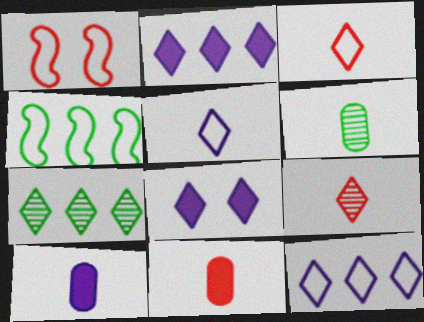[[1, 2, 6], 
[1, 7, 10], 
[3, 7, 8]]